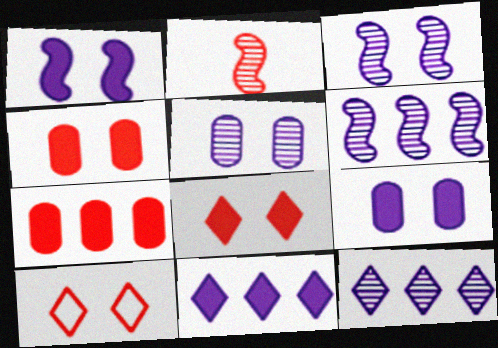[[2, 7, 10]]